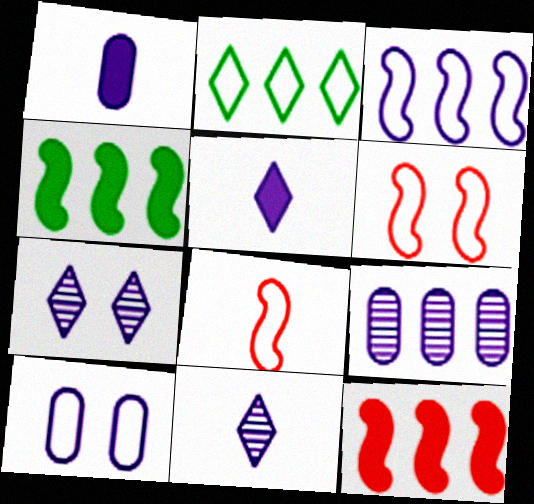[[1, 3, 7], 
[1, 9, 10], 
[2, 8, 10], 
[2, 9, 12]]